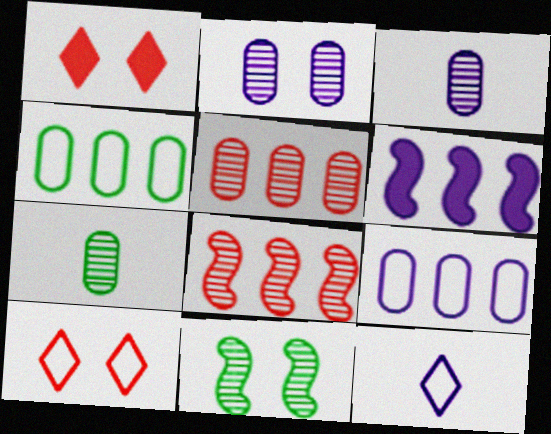[[2, 5, 7], 
[2, 6, 12], 
[6, 7, 10]]